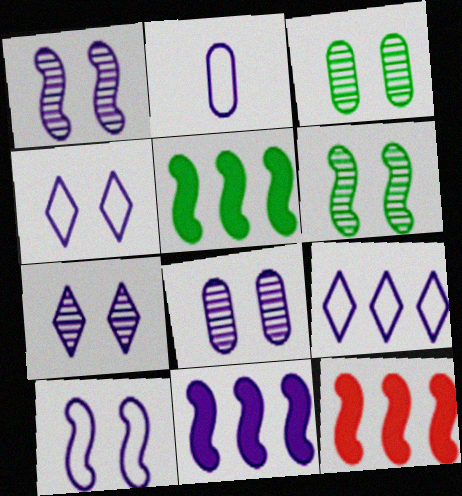[[1, 7, 8], 
[2, 7, 11], 
[2, 9, 10], 
[5, 11, 12]]